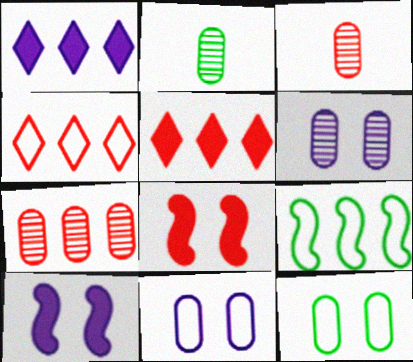[[1, 7, 9], 
[2, 4, 10], 
[2, 6, 7], 
[3, 4, 8]]